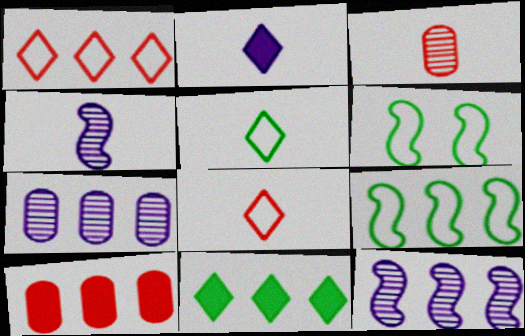[]